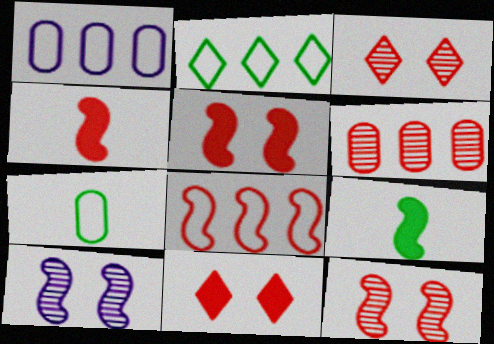[[1, 2, 8], 
[1, 3, 9], 
[4, 8, 12], 
[8, 9, 10]]